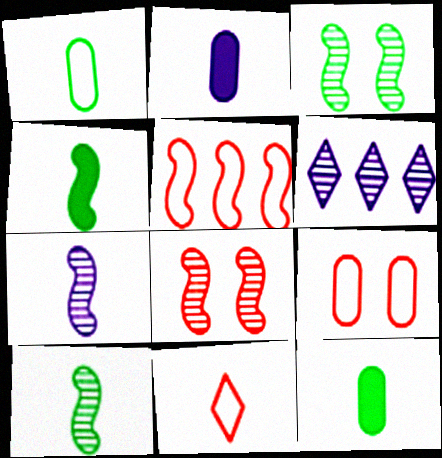[[2, 10, 11], 
[4, 6, 9], 
[5, 9, 11], 
[7, 11, 12]]